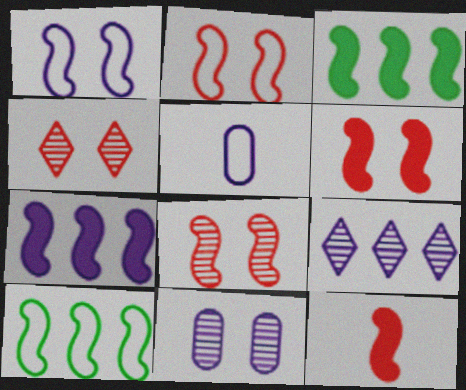[[2, 6, 8], 
[3, 4, 5]]